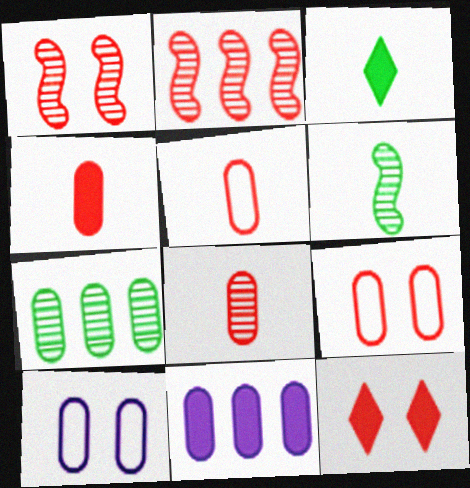[[1, 9, 12], 
[2, 3, 10], 
[2, 5, 12], 
[4, 5, 8], 
[4, 7, 10]]